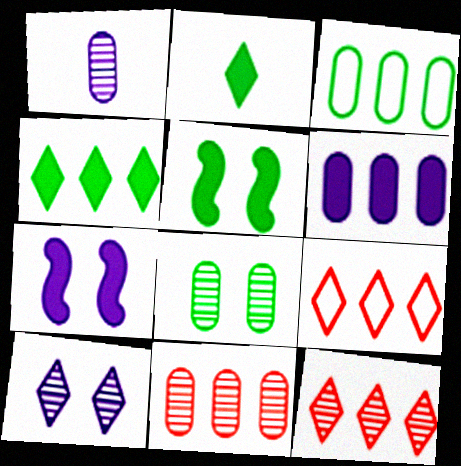[[1, 5, 9], 
[1, 8, 11], 
[2, 9, 10], 
[3, 6, 11]]